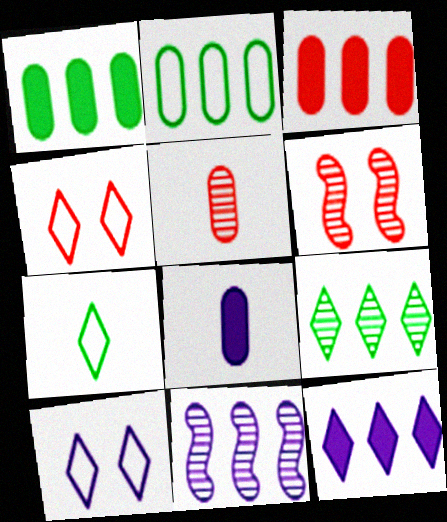[[8, 10, 11]]